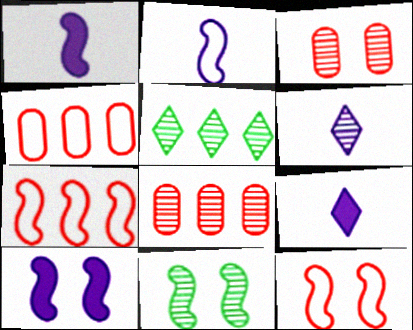[[1, 7, 11], 
[4, 9, 11], 
[6, 8, 11], 
[10, 11, 12]]